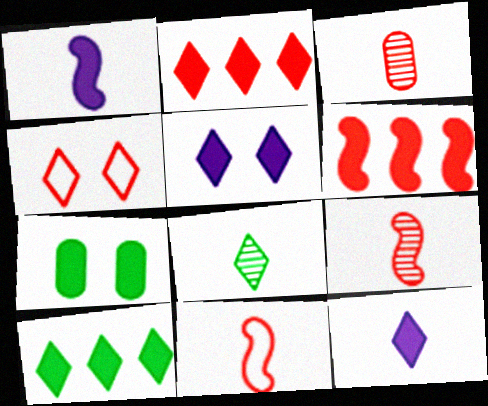[[1, 2, 7], 
[3, 4, 6], 
[6, 7, 12]]